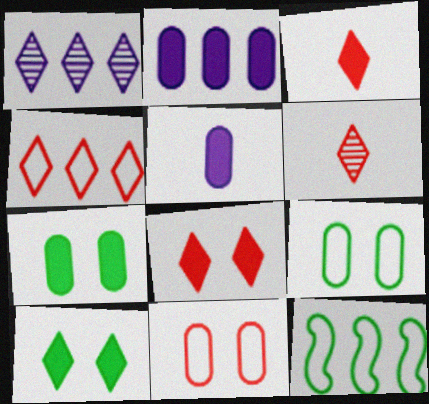[[4, 6, 8]]